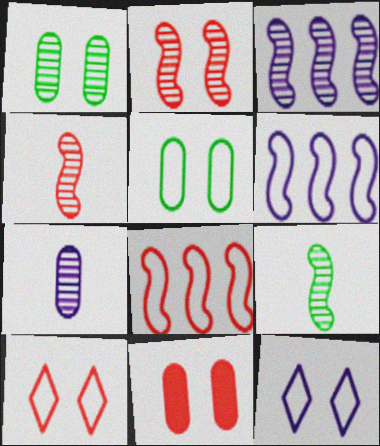[[2, 3, 9], 
[2, 10, 11]]